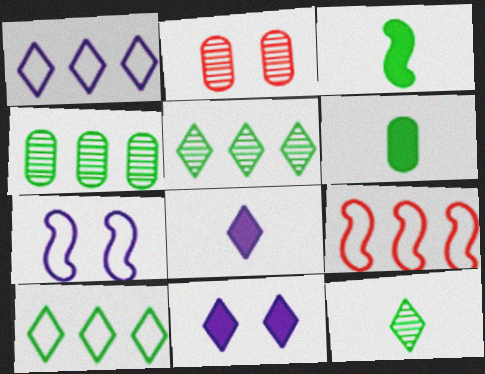[[1, 2, 3]]